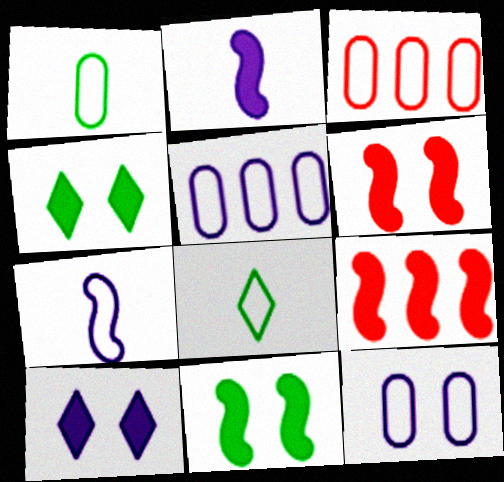[[1, 3, 12], 
[2, 9, 11]]